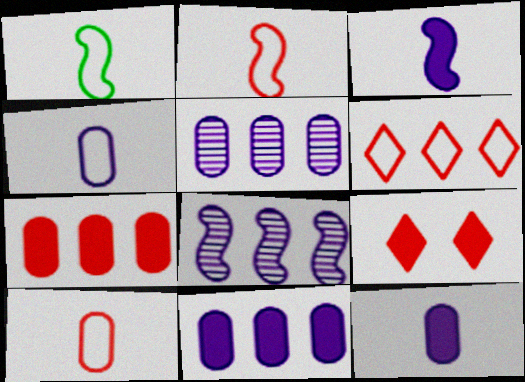[[1, 5, 9]]